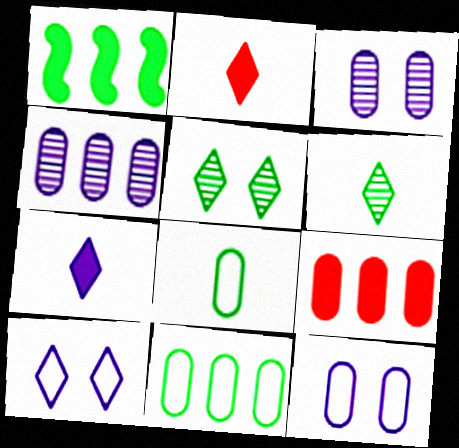[[1, 5, 8], 
[3, 8, 9], 
[4, 9, 11]]